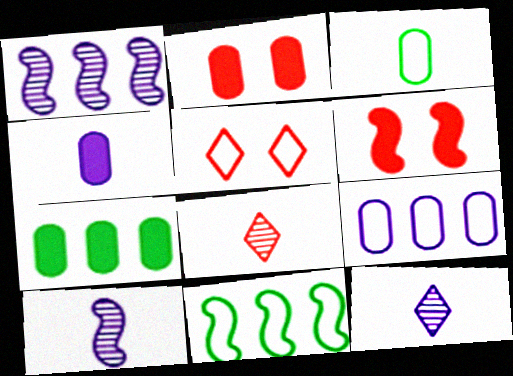[[2, 4, 7], 
[2, 11, 12], 
[5, 7, 10], 
[6, 10, 11]]